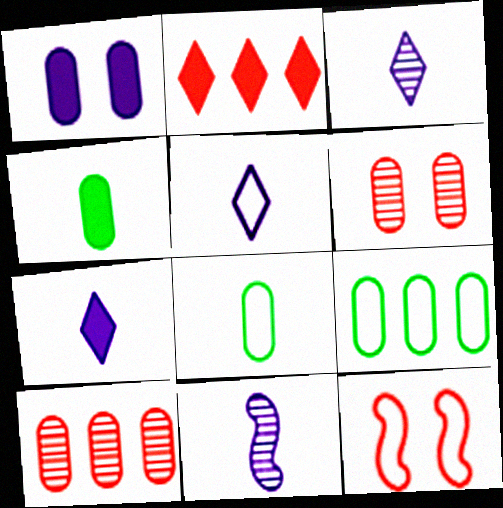[[1, 8, 10], 
[3, 5, 7], 
[5, 9, 12]]